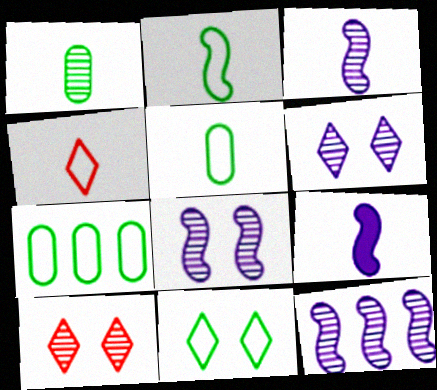[[1, 4, 9], 
[1, 10, 12], 
[2, 7, 11], 
[3, 8, 12], 
[7, 9, 10]]